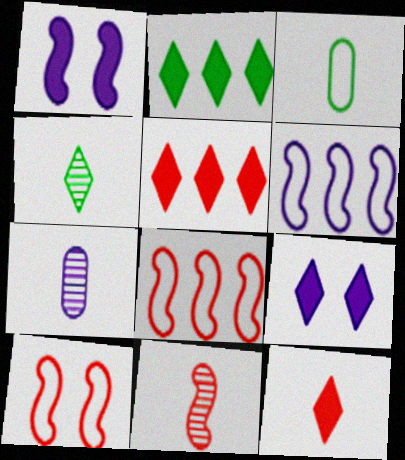[[2, 7, 10], 
[2, 9, 12], 
[4, 7, 11], 
[6, 7, 9]]